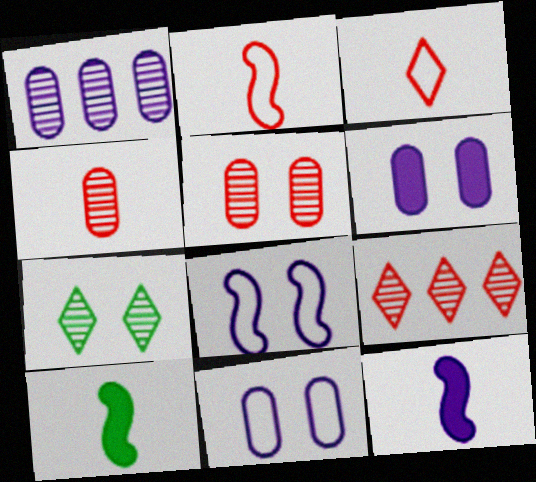[[9, 10, 11]]